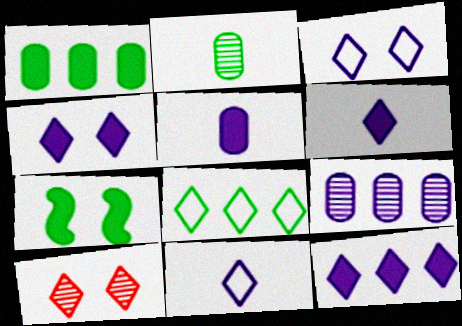[[2, 7, 8], 
[4, 6, 12], 
[6, 8, 10]]